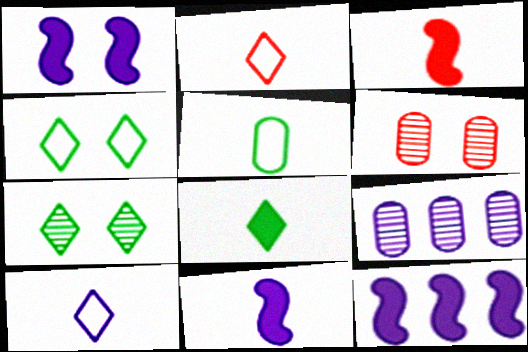[[1, 4, 6], 
[1, 9, 10], 
[1, 11, 12], 
[3, 4, 9]]